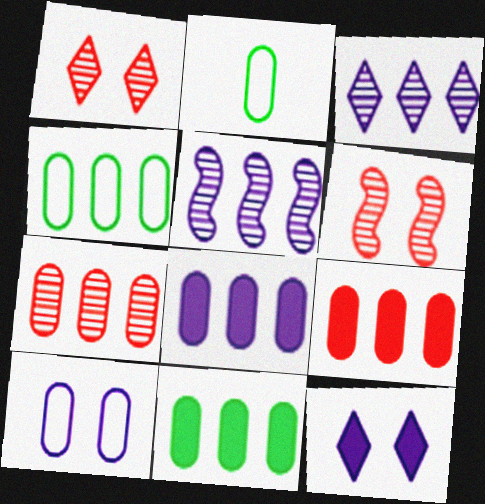[[4, 7, 8], 
[8, 9, 11]]